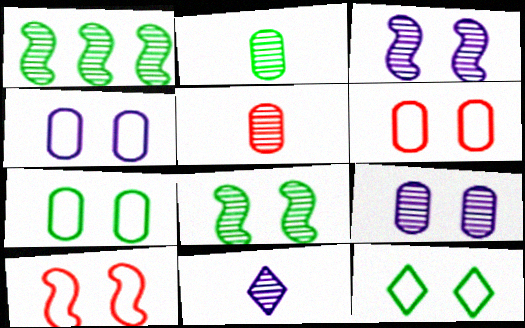[[4, 6, 7], 
[4, 10, 12]]